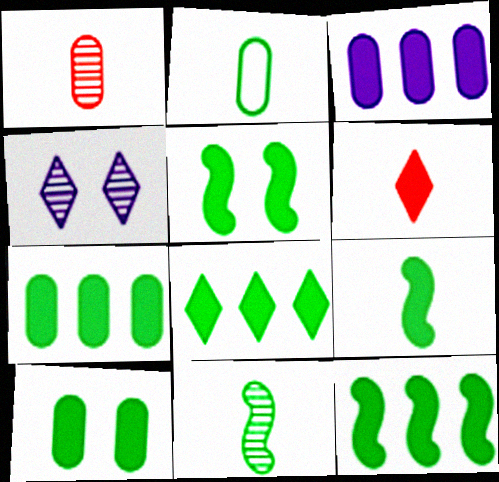[[3, 5, 6], 
[5, 9, 12], 
[7, 8, 12], 
[8, 9, 10]]